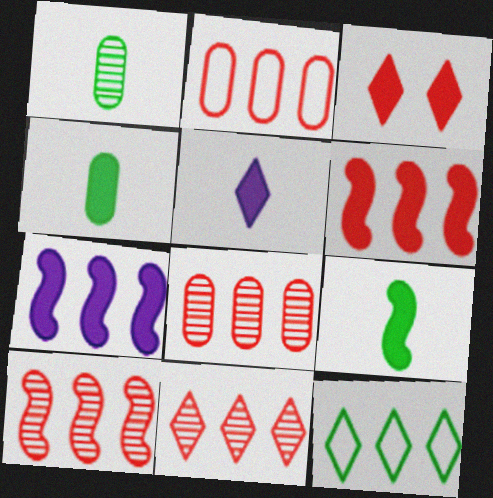[[2, 6, 11], 
[3, 4, 7], 
[7, 8, 12], 
[8, 10, 11]]